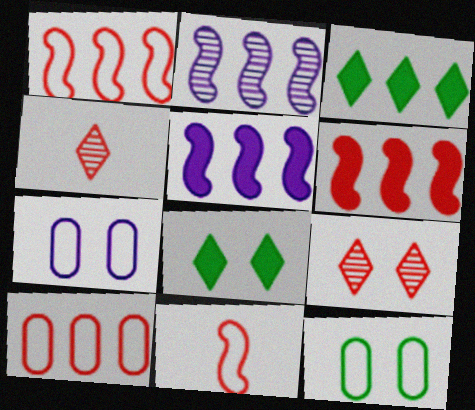[[2, 3, 10], 
[4, 5, 12]]